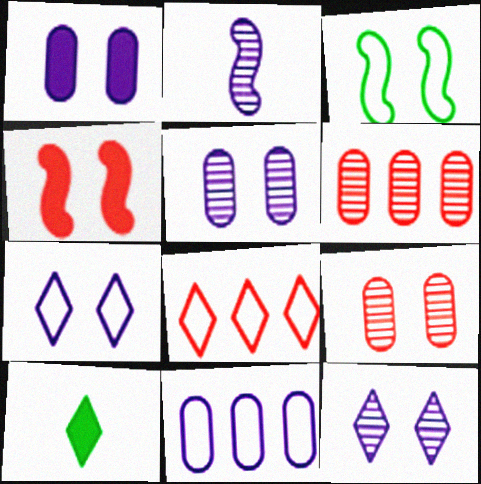[[8, 10, 12]]